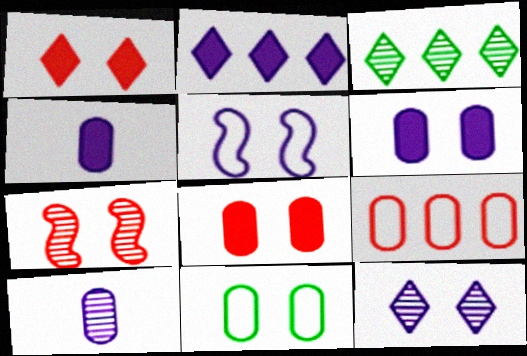[[2, 5, 10], 
[3, 7, 10], 
[5, 6, 12]]